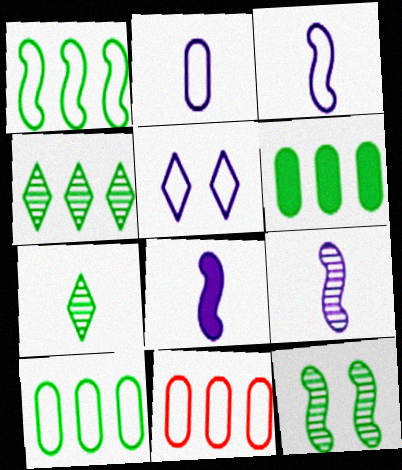[[1, 4, 6], 
[3, 8, 9]]